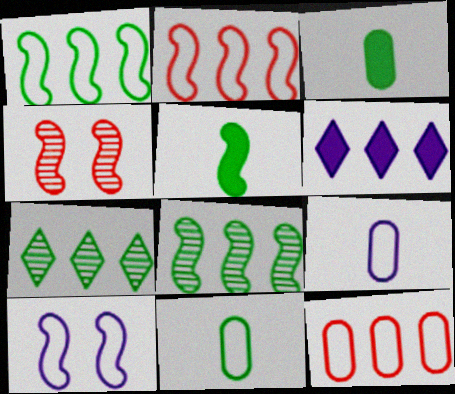[[4, 6, 11], 
[6, 8, 12]]